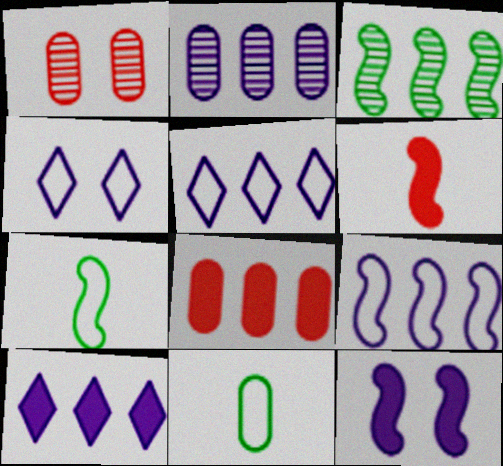[[1, 7, 10], 
[2, 9, 10], 
[3, 5, 8]]